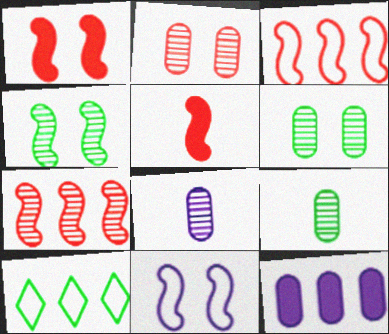[[1, 4, 11], 
[1, 8, 10], 
[7, 10, 12]]